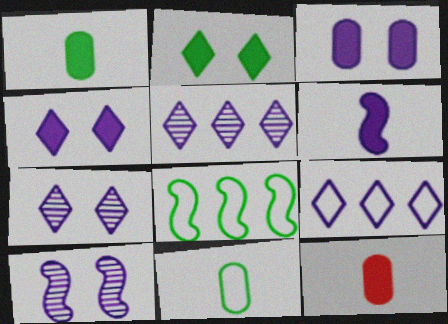[[7, 8, 12]]